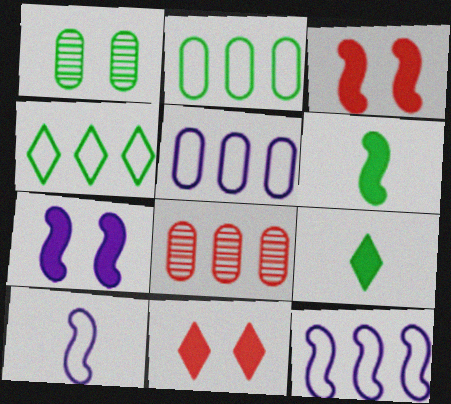[[1, 4, 6]]